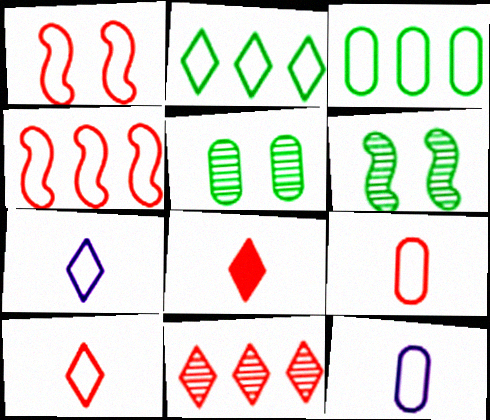[[1, 2, 12], 
[1, 3, 7]]